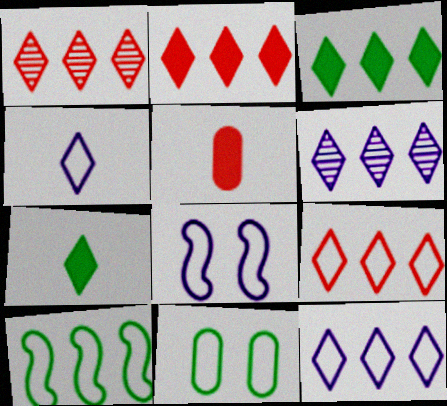[[1, 2, 9], 
[1, 3, 12], 
[3, 6, 9]]